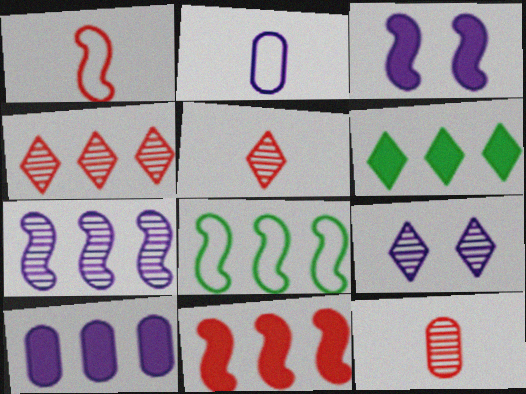[[4, 8, 10], 
[6, 10, 11], 
[7, 8, 11]]